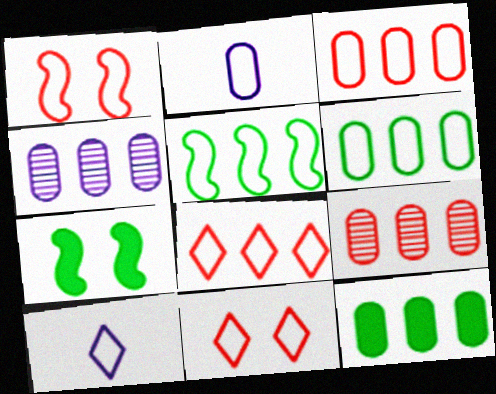[[1, 6, 10], 
[2, 5, 11], 
[3, 4, 12], 
[7, 9, 10]]